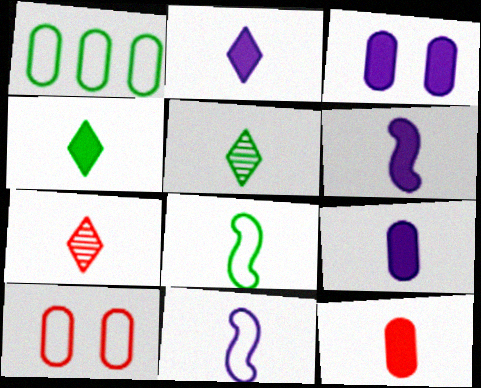[[2, 6, 9], 
[4, 6, 12], 
[5, 11, 12], 
[7, 8, 9]]